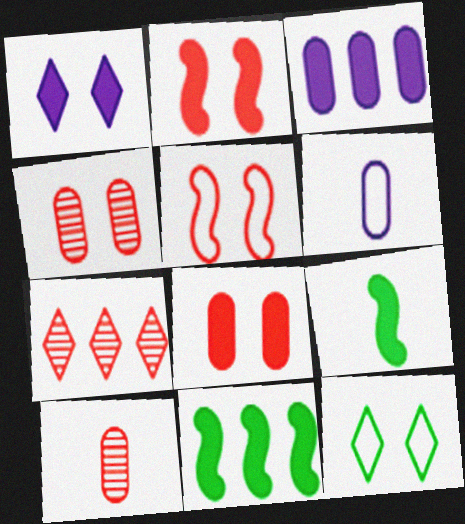[]